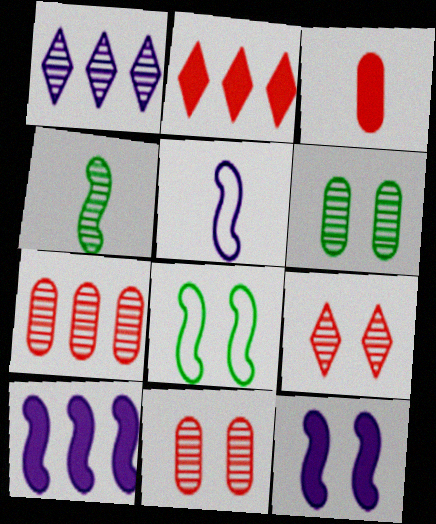[[1, 3, 8], 
[1, 4, 11], 
[2, 5, 6]]